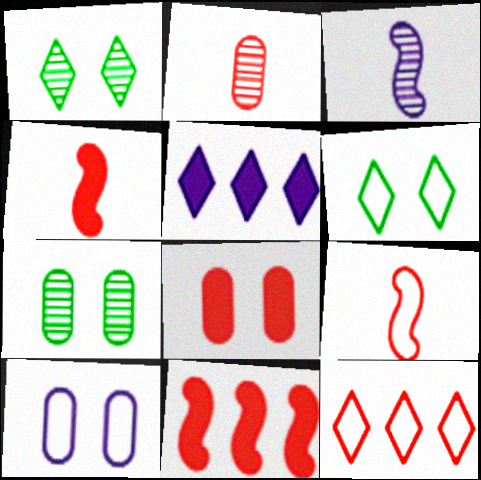[[3, 5, 10], 
[5, 7, 9], 
[7, 8, 10]]